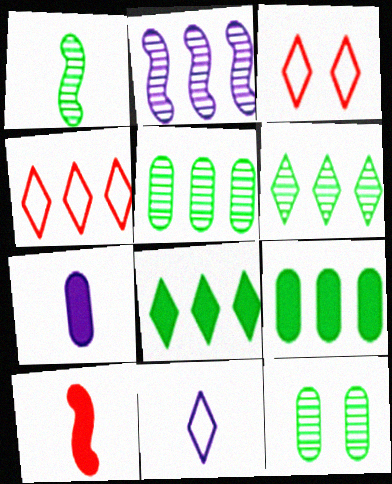[[1, 6, 12], 
[2, 4, 9]]